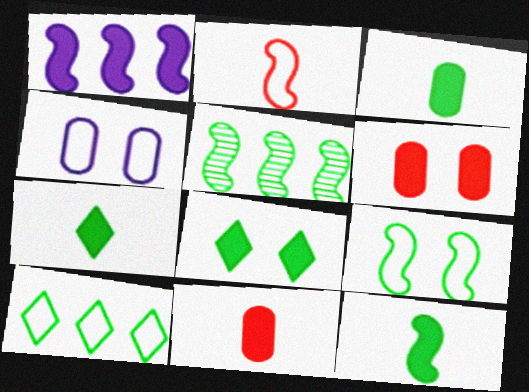[[1, 6, 7], 
[1, 8, 11], 
[2, 4, 10], 
[3, 7, 12], 
[5, 9, 12]]